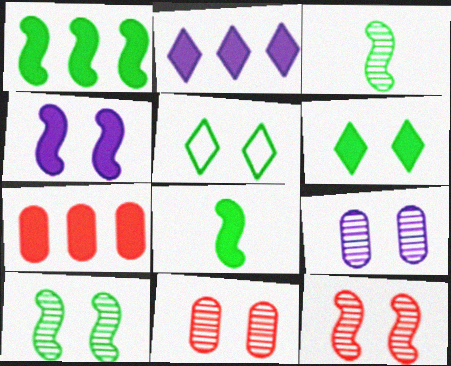[[1, 2, 7], 
[4, 5, 11]]